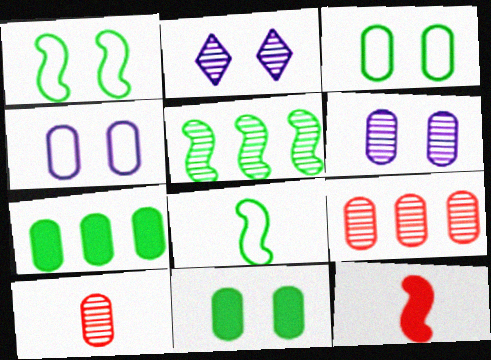[[2, 5, 10], 
[4, 7, 10]]